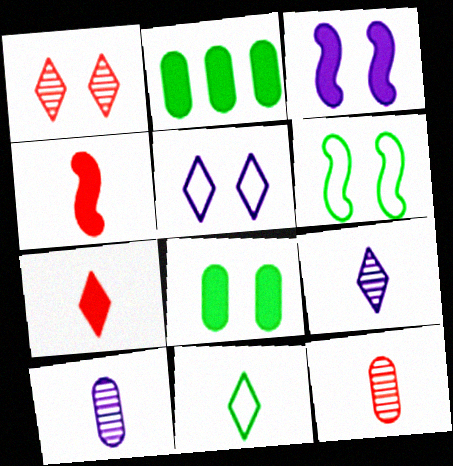[[2, 3, 7], 
[4, 10, 11], 
[7, 9, 11]]